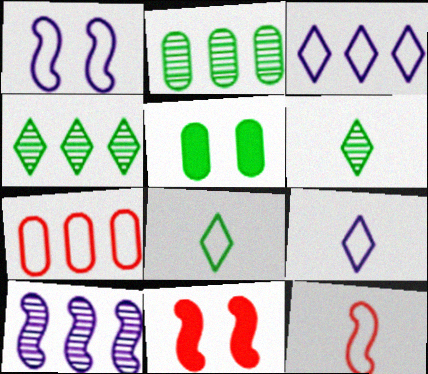[[1, 7, 8], 
[2, 9, 11]]